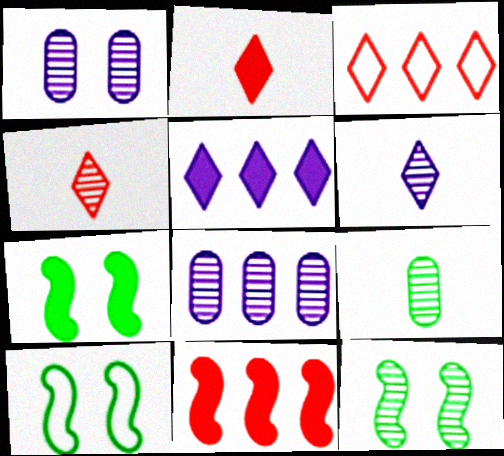[[2, 8, 10], 
[4, 8, 12], 
[7, 10, 12]]